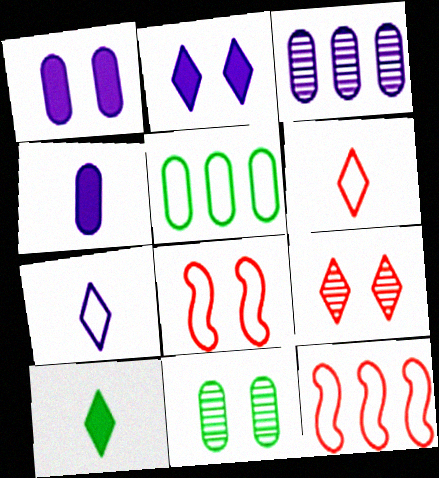[[2, 8, 11], 
[3, 8, 10], 
[5, 7, 8]]